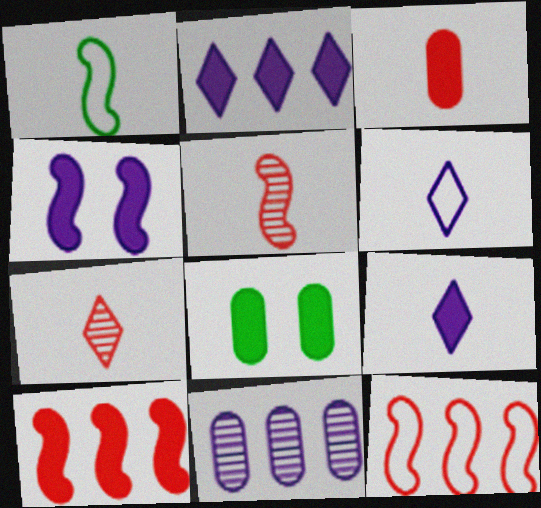[[4, 6, 11], 
[8, 9, 10]]